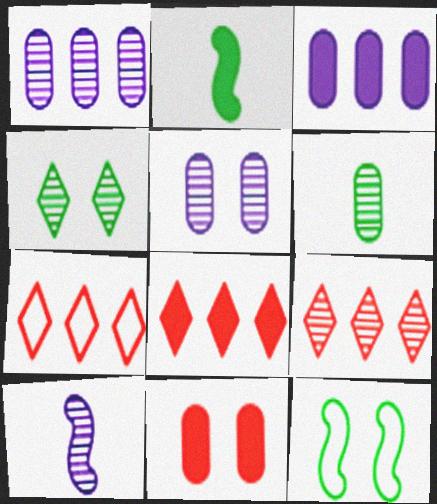[[2, 5, 7], 
[7, 8, 9]]